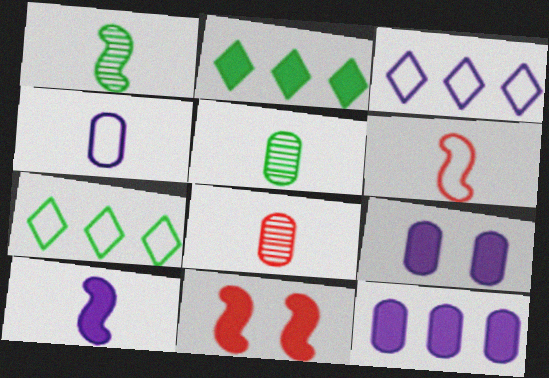[[1, 6, 10], 
[3, 5, 11]]